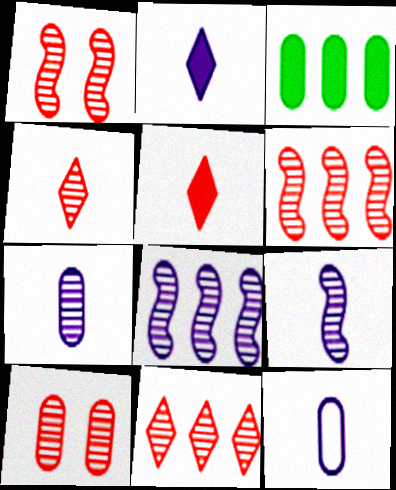[[2, 9, 12], 
[3, 10, 12], 
[4, 6, 10]]